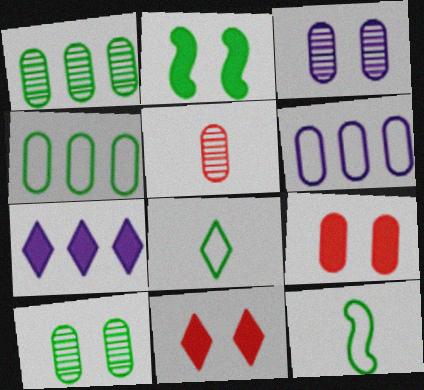[[1, 2, 8], 
[1, 3, 5]]